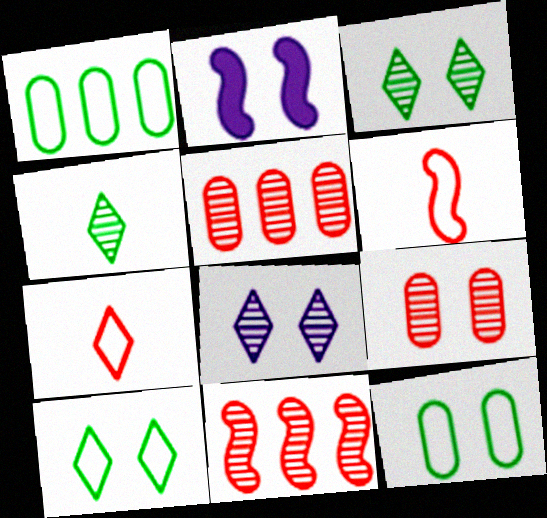[[2, 9, 10]]